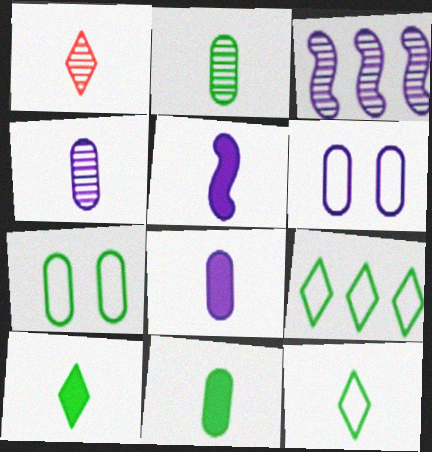[]